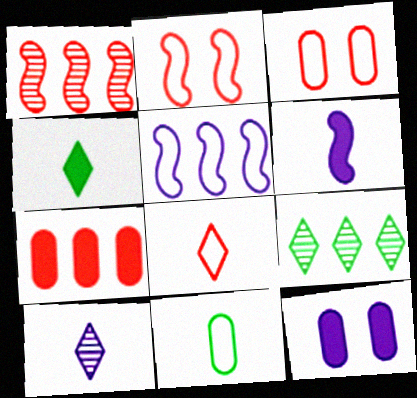[[3, 6, 9], 
[4, 8, 10], 
[5, 7, 9], 
[5, 10, 12]]